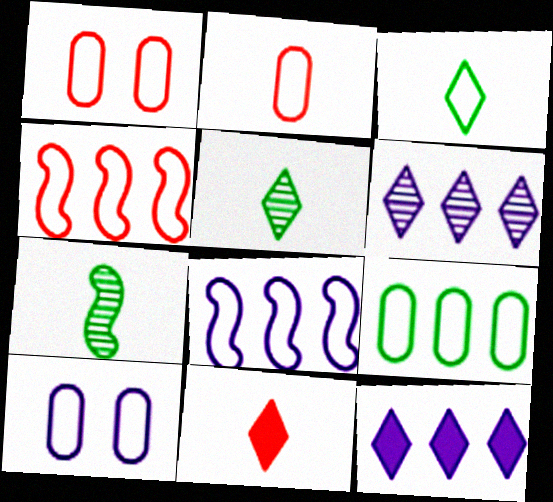[[1, 3, 8], 
[1, 7, 12], 
[2, 9, 10], 
[3, 4, 10]]